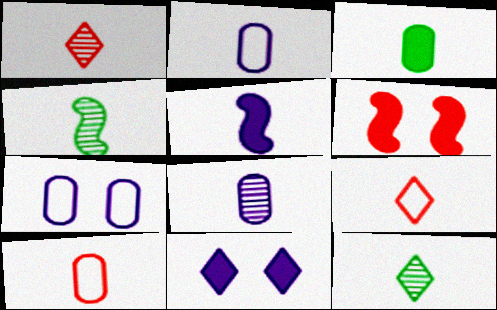[[1, 4, 8], 
[3, 8, 10], 
[5, 10, 12]]